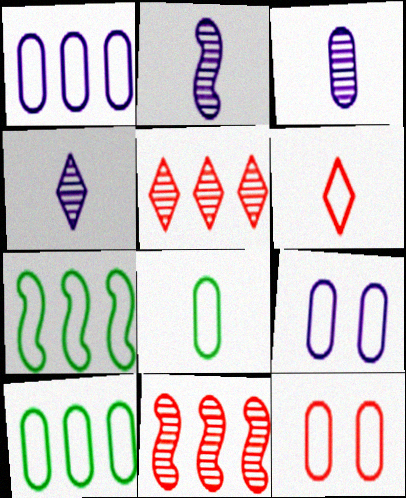[[1, 8, 12], 
[2, 3, 4], 
[6, 7, 9]]